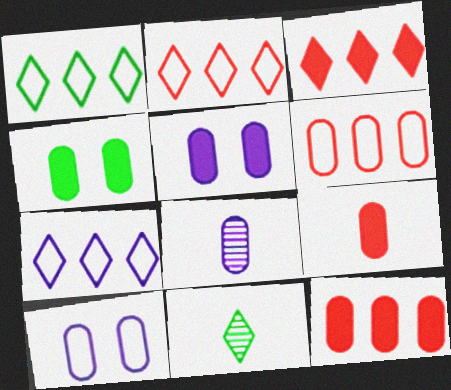[[1, 2, 7], 
[4, 6, 8]]